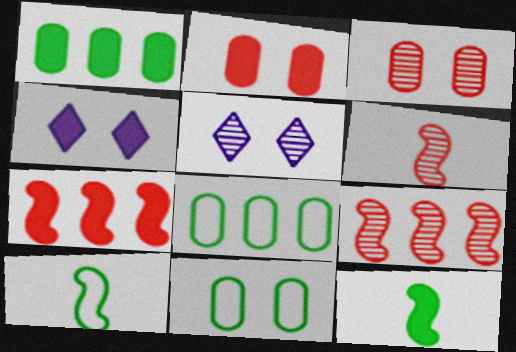[[4, 6, 8]]